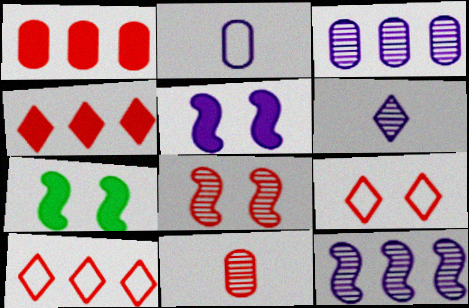[]